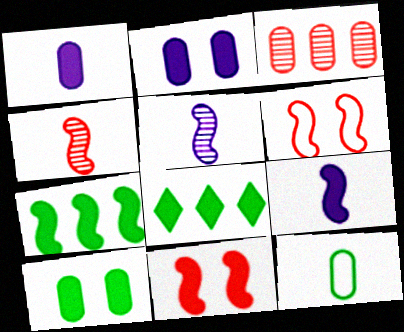[[1, 8, 11], 
[2, 3, 12], 
[5, 6, 7], 
[7, 9, 11]]